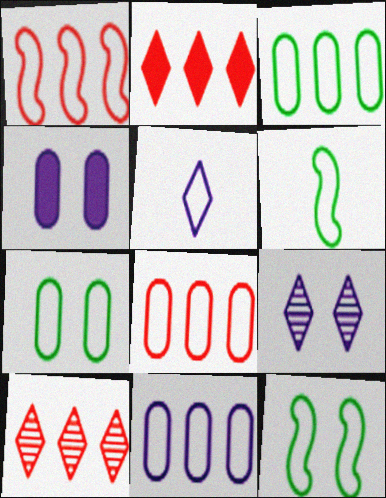[[1, 5, 7], 
[3, 8, 11], 
[4, 6, 10], 
[5, 8, 12]]